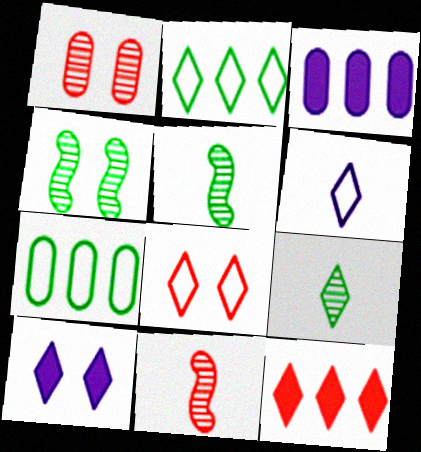[[2, 6, 8], 
[3, 5, 8], 
[7, 10, 11]]